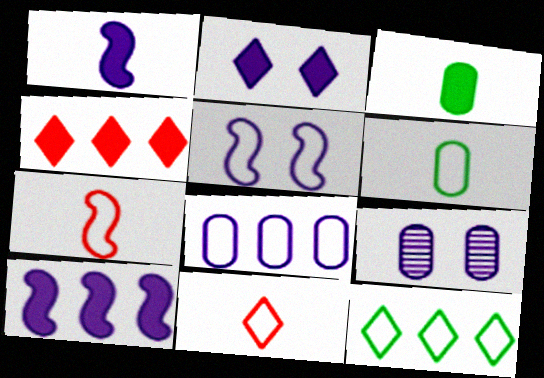[[2, 5, 9]]